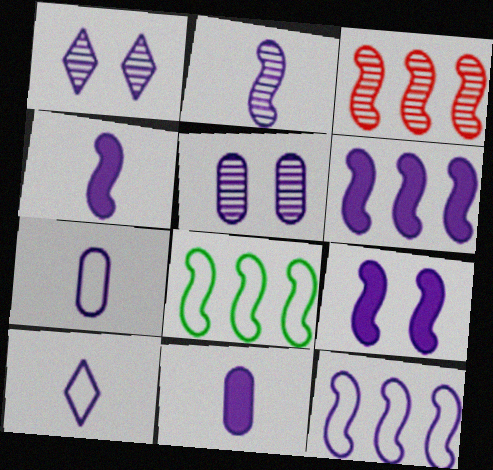[[1, 6, 7], 
[1, 11, 12], 
[2, 9, 12], 
[2, 10, 11], 
[3, 6, 8], 
[4, 6, 9], 
[5, 6, 10]]